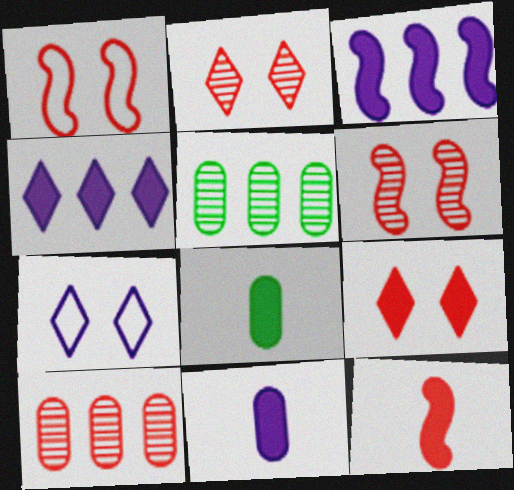[[3, 8, 9], 
[5, 7, 12]]